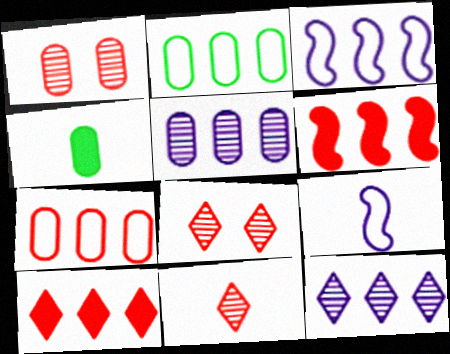[[2, 6, 12], 
[3, 4, 8], 
[4, 9, 11]]